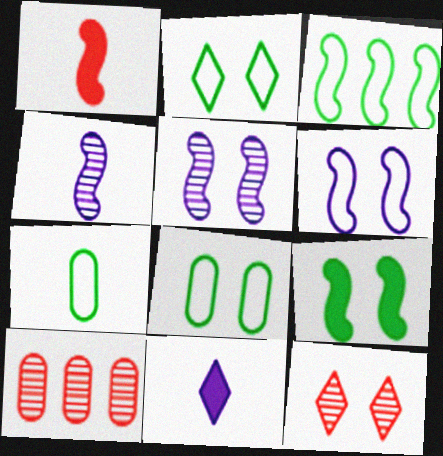[[1, 3, 5], 
[2, 3, 7]]